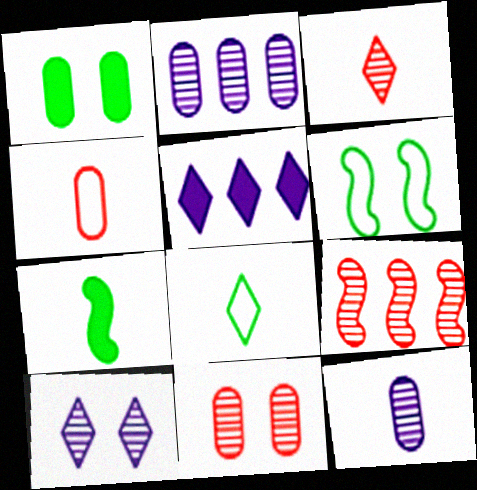[[1, 2, 4], 
[3, 9, 11]]